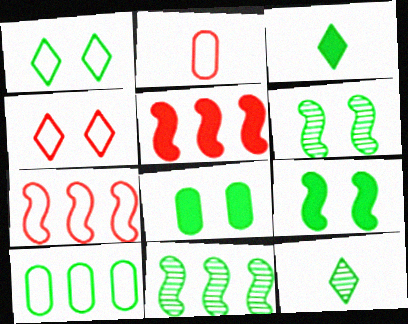[[1, 6, 8], 
[2, 4, 7], 
[3, 6, 10], 
[9, 10, 12]]